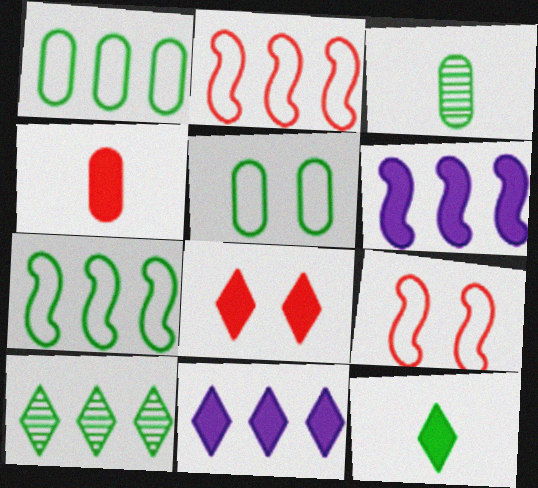[[3, 9, 11], 
[8, 11, 12]]